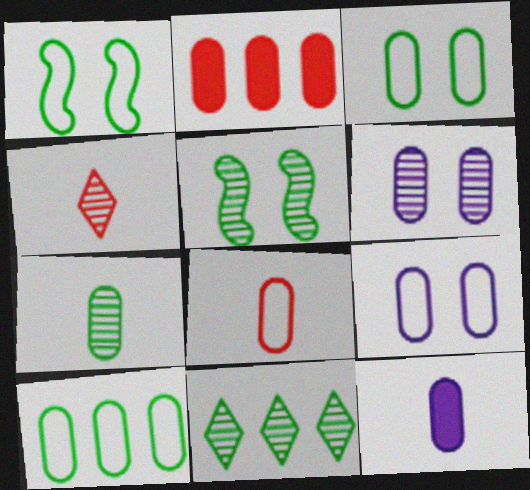[[2, 7, 9], 
[5, 7, 11], 
[7, 8, 12], 
[8, 9, 10]]